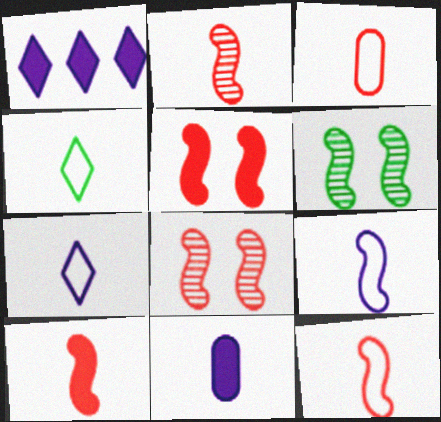[[1, 3, 6], 
[2, 4, 11], 
[2, 10, 12], 
[3, 4, 9]]